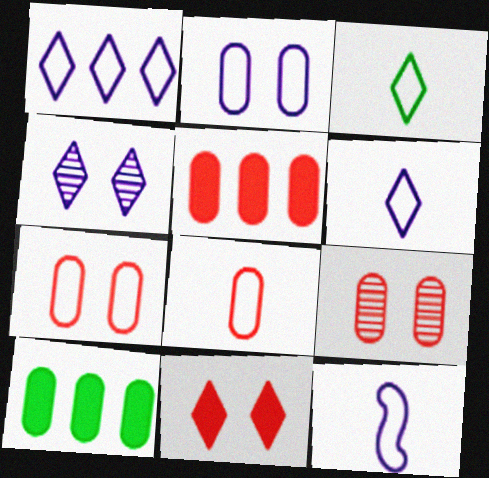[[1, 2, 12], 
[3, 8, 12], 
[5, 8, 9]]